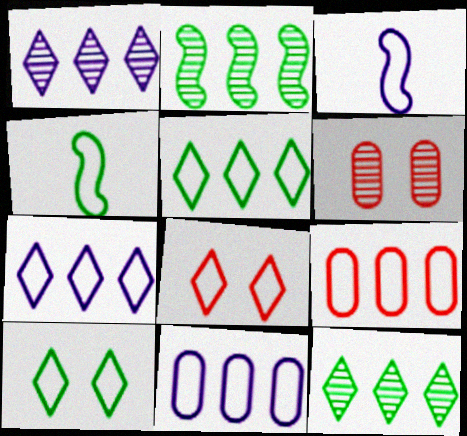[[3, 9, 10], 
[4, 8, 11]]